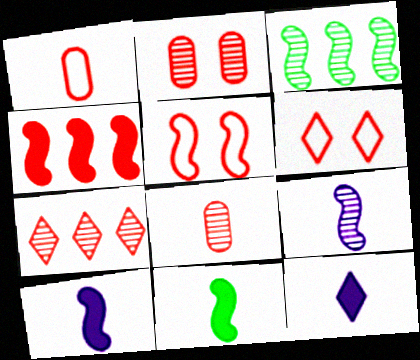[[3, 5, 10], 
[4, 6, 8]]